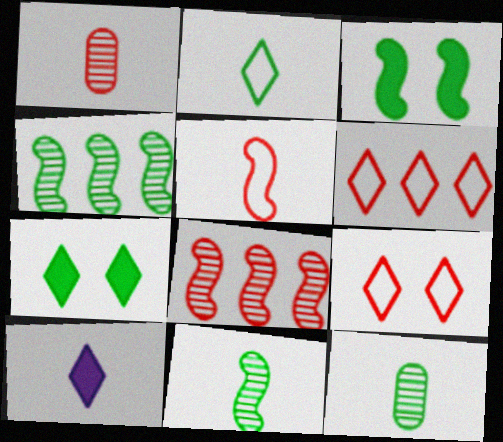[[5, 10, 12]]